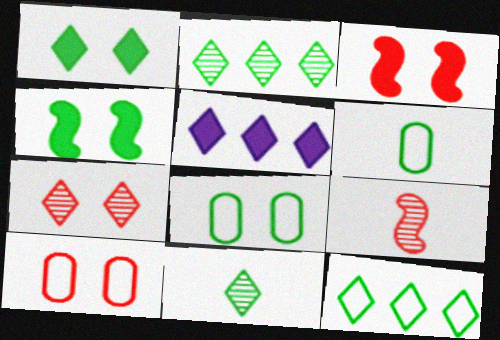[[1, 11, 12], 
[2, 4, 6], 
[3, 7, 10], 
[5, 8, 9]]